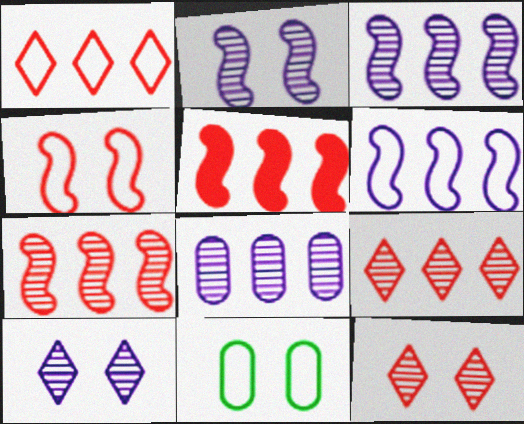[]